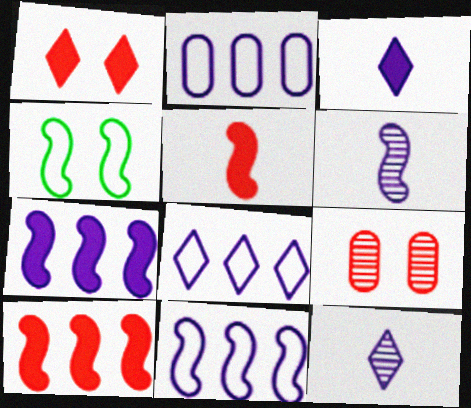[[2, 8, 11], 
[4, 6, 10]]